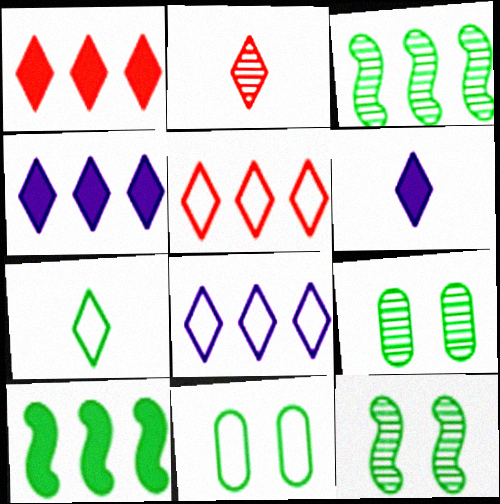[[2, 6, 7], 
[7, 9, 10]]